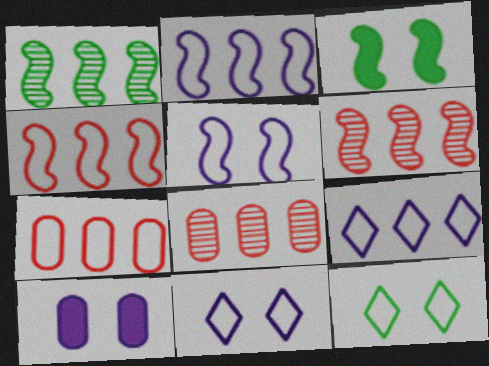[]